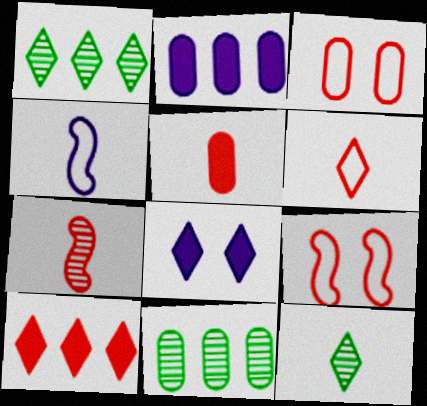[[1, 6, 8], 
[2, 9, 12], 
[3, 7, 10], 
[4, 5, 12], 
[5, 6, 7]]